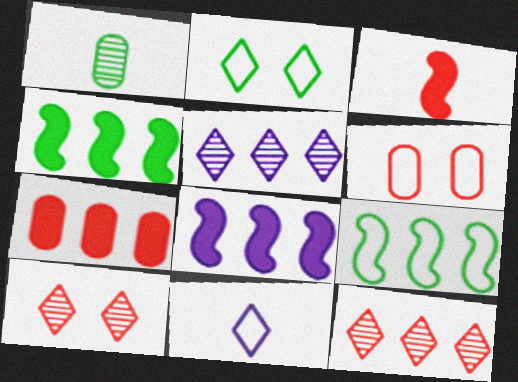[[1, 2, 4], 
[1, 3, 11], 
[3, 6, 12], 
[5, 7, 9], 
[6, 9, 11]]